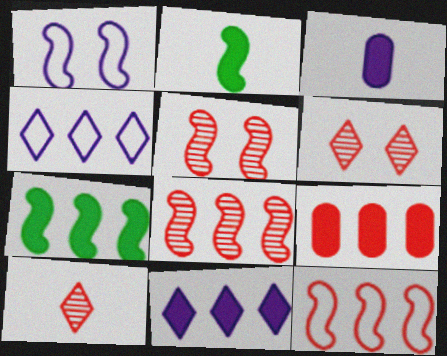[[1, 2, 8], 
[7, 9, 11]]